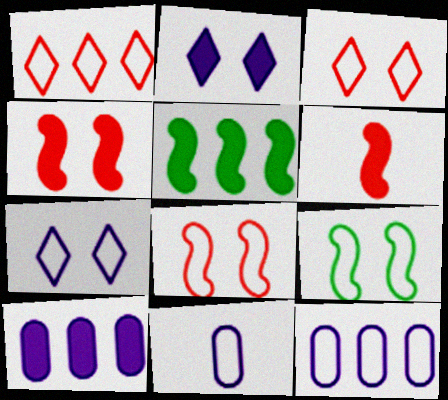[[1, 9, 11]]